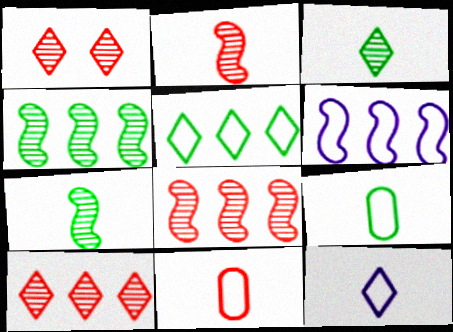[]